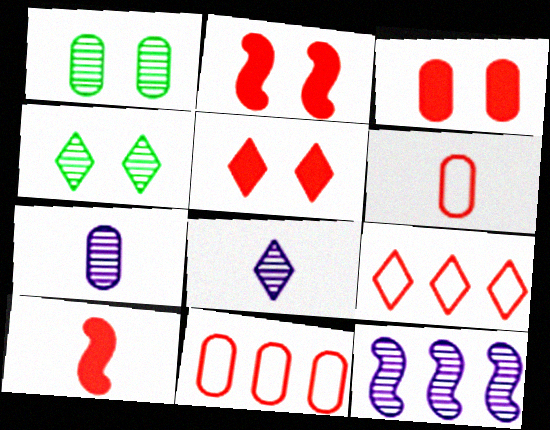[[2, 3, 5]]